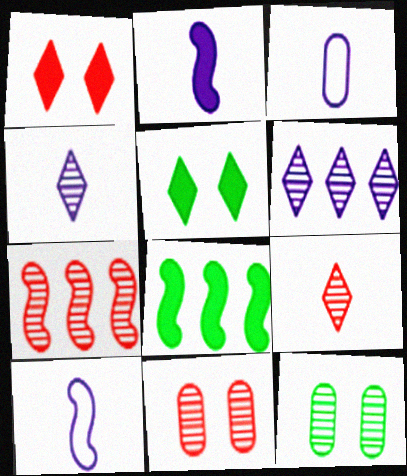[[2, 3, 4], 
[3, 5, 7], 
[4, 7, 12], 
[7, 9, 11]]